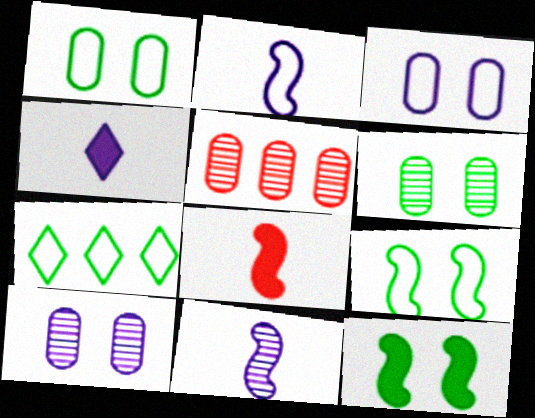[[4, 5, 9], 
[7, 8, 10]]